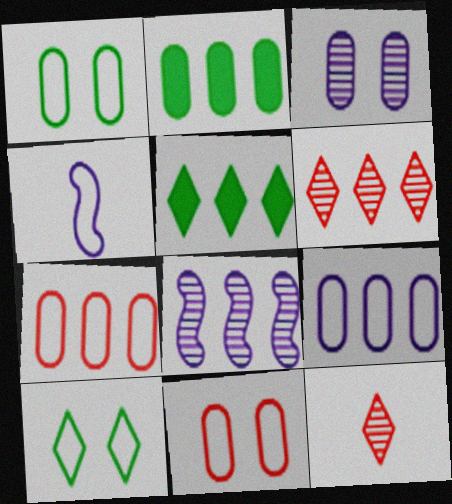[[4, 7, 10], 
[5, 7, 8]]